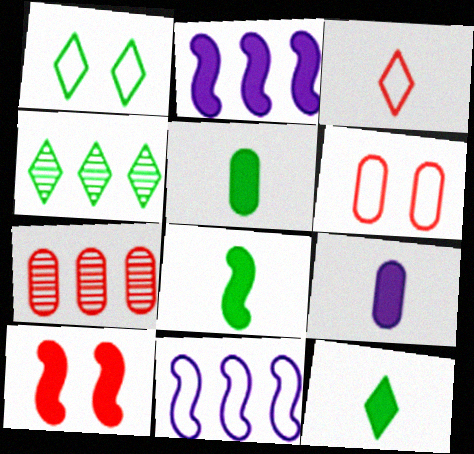[[1, 4, 12], 
[2, 8, 10], 
[3, 7, 10], 
[5, 8, 12]]